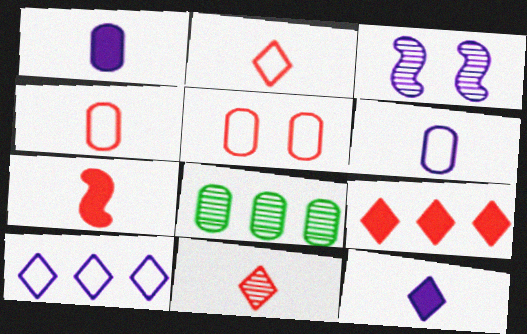[[1, 3, 10], 
[1, 5, 8], 
[3, 8, 11], 
[4, 7, 11]]